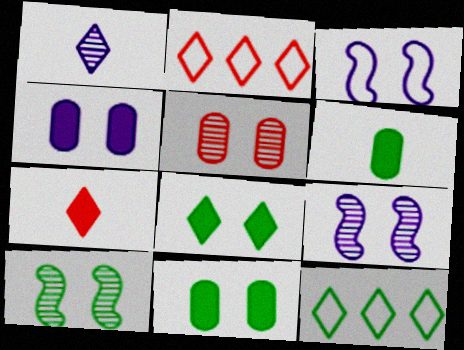[[1, 2, 8], 
[2, 6, 9], 
[3, 5, 8], 
[6, 10, 12]]